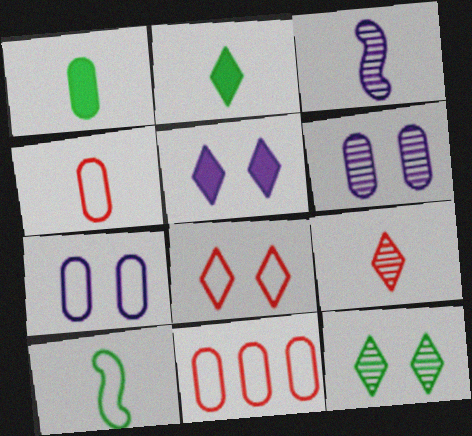[[1, 6, 11], 
[2, 3, 4], 
[5, 8, 12]]